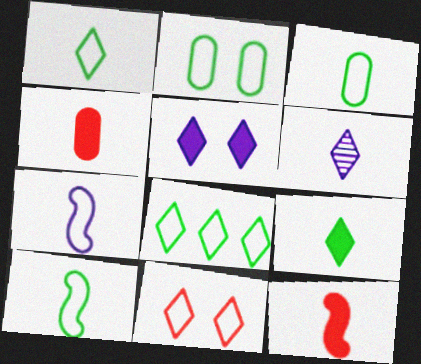[[1, 3, 10], 
[2, 8, 10], 
[3, 6, 12], 
[4, 6, 10]]